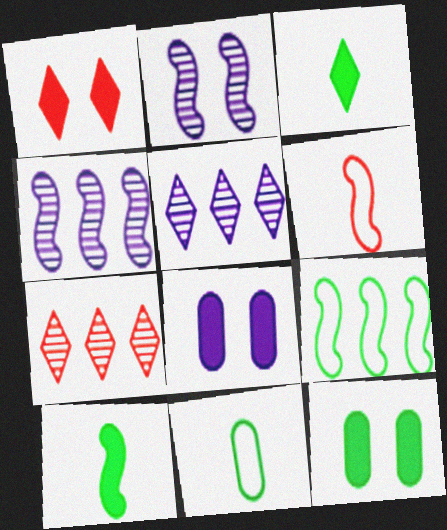[[1, 4, 11], 
[5, 6, 12]]